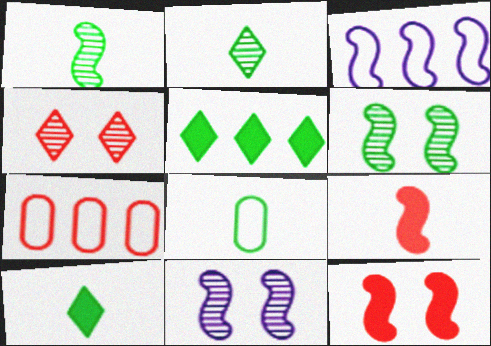[[1, 3, 12], 
[1, 8, 10], 
[3, 6, 9], 
[4, 7, 9], 
[5, 6, 8], 
[7, 10, 11]]